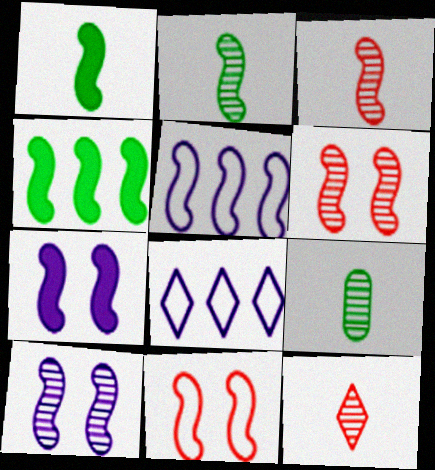[[1, 5, 6]]